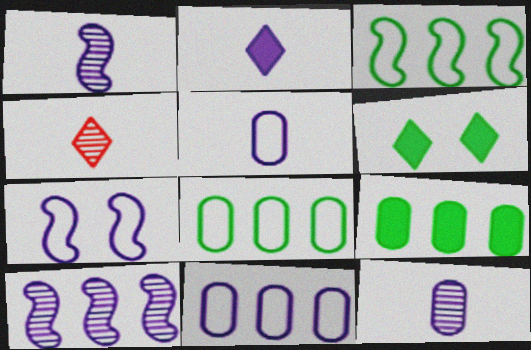[[1, 2, 5], 
[4, 7, 9]]